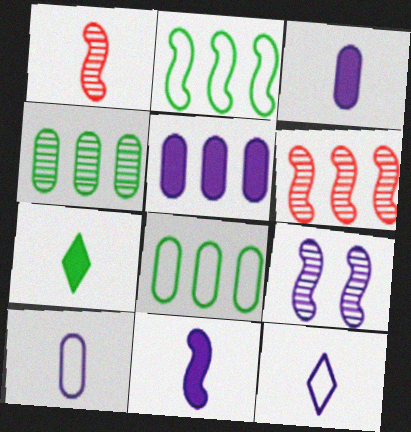[[1, 7, 10], 
[5, 9, 12]]